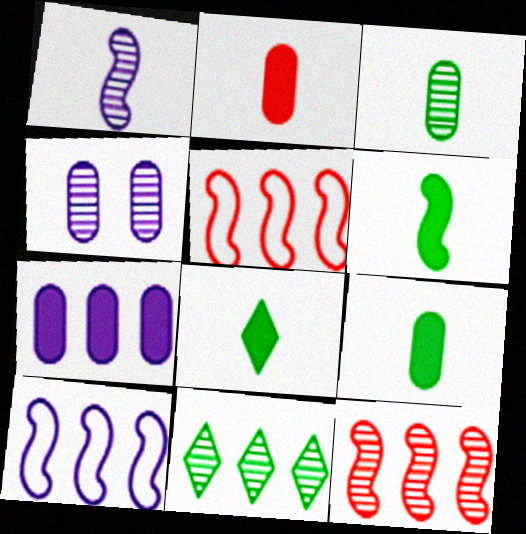[[4, 5, 8], 
[5, 7, 11], 
[6, 8, 9]]